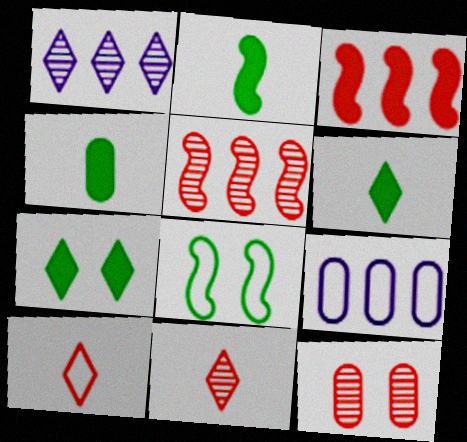[[1, 7, 10], 
[2, 4, 6], 
[3, 10, 12], 
[4, 9, 12], 
[5, 11, 12], 
[8, 9, 10]]